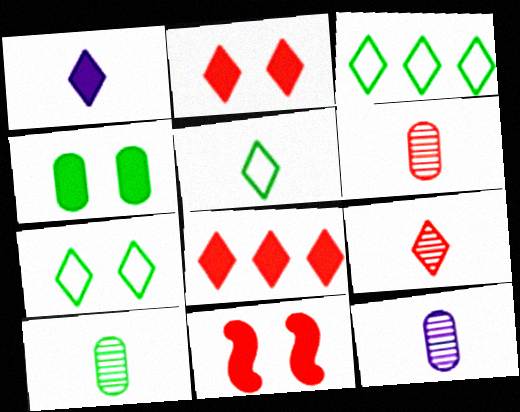[[1, 5, 9], 
[3, 5, 7], 
[3, 11, 12], 
[6, 10, 12]]